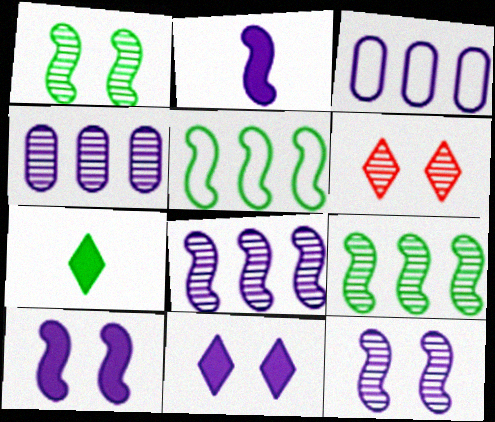[]